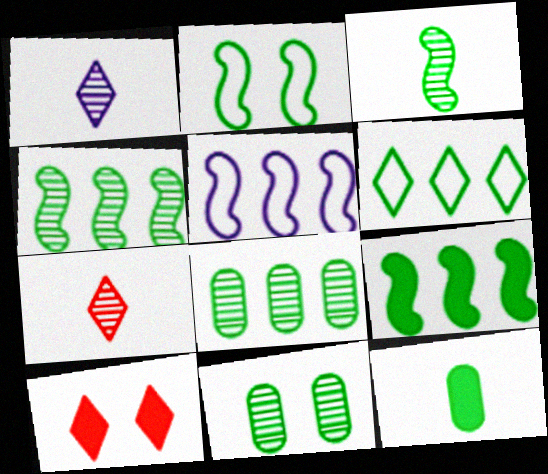[[1, 6, 10], 
[2, 3, 9], 
[6, 8, 9]]